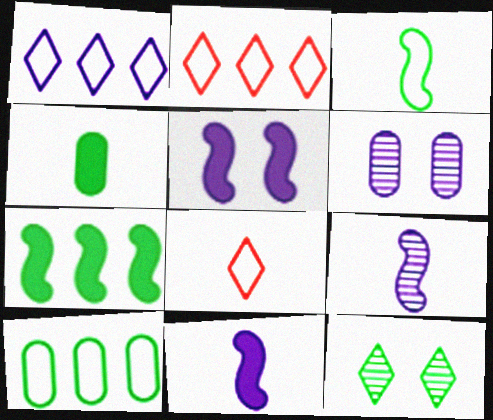[[1, 6, 11], 
[4, 8, 9], 
[6, 7, 8]]